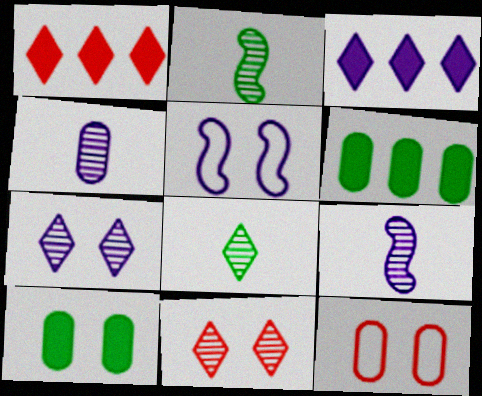[[2, 3, 12], 
[3, 4, 5], 
[4, 6, 12], 
[5, 10, 11]]